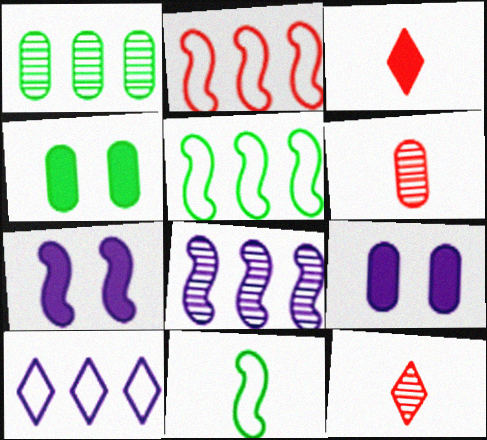[[5, 9, 12]]